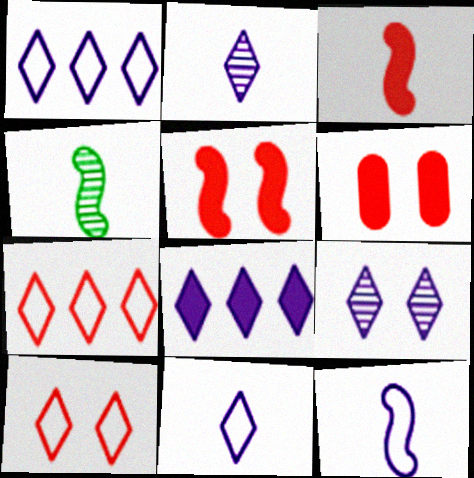[[1, 4, 6], 
[3, 4, 12], 
[8, 9, 11]]